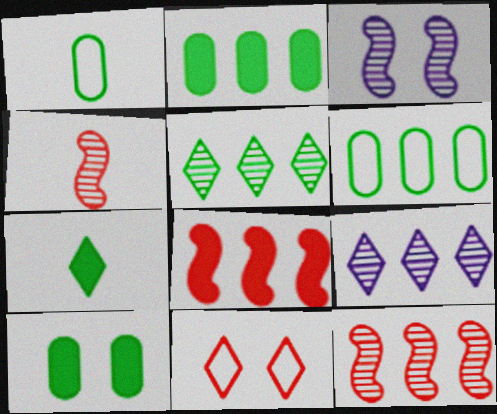[[3, 10, 11], 
[6, 8, 9], 
[7, 9, 11]]